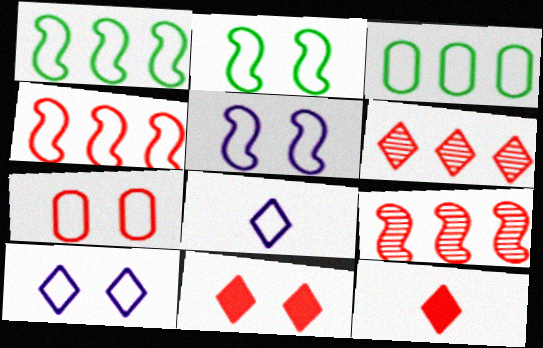[[1, 7, 8], 
[2, 7, 10], 
[7, 9, 12]]